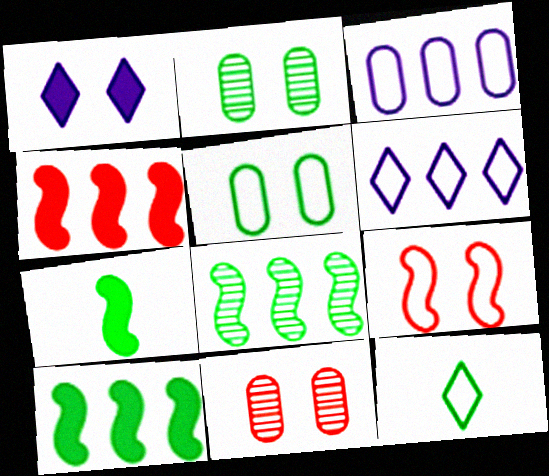[[1, 2, 9], 
[2, 10, 12], 
[3, 9, 12], 
[6, 7, 11]]